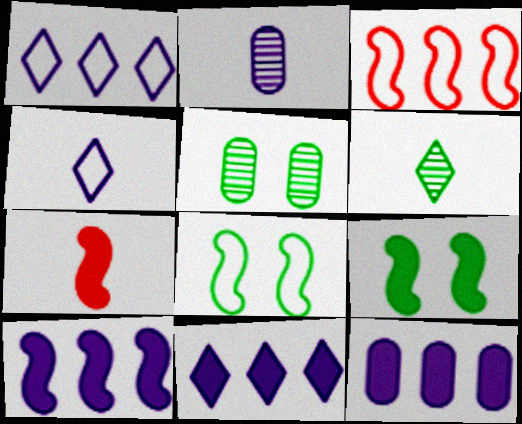[[1, 5, 7], 
[7, 9, 10], 
[10, 11, 12]]